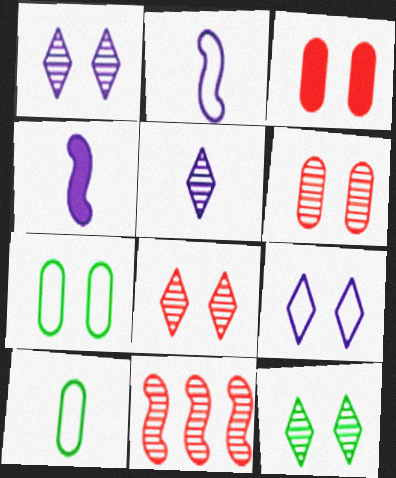[[1, 8, 12]]